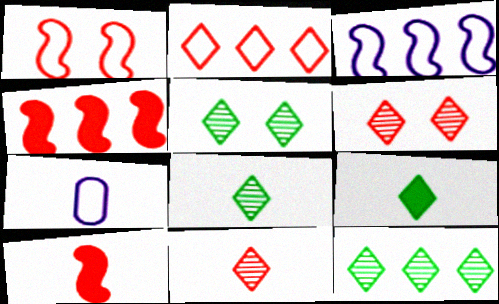[[4, 5, 7], 
[5, 8, 12], 
[7, 8, 10]]